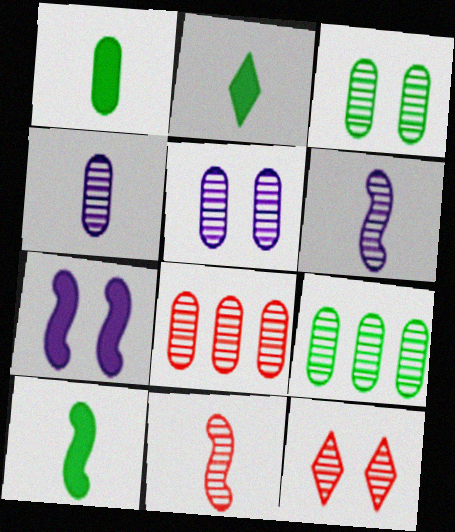[[1, 2, 10], 
[3, 4, 8], 
[6, 9, 12], 
[8, 11, 12]]